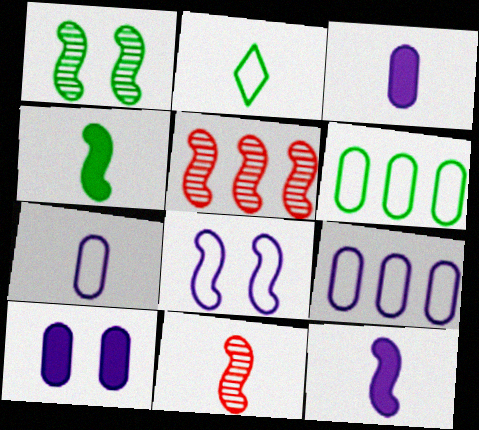[[2, 3, 11], 
[2, 5, 10], 
[4, 5, 8]]